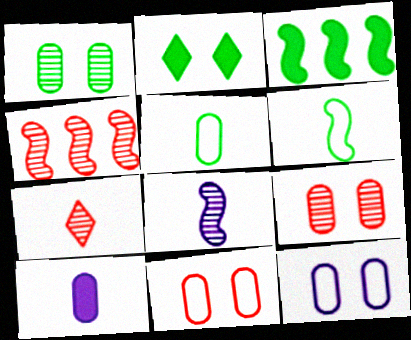[[3, 7, 12], 
[4, 7, 9], 
[6, 7, 10]]